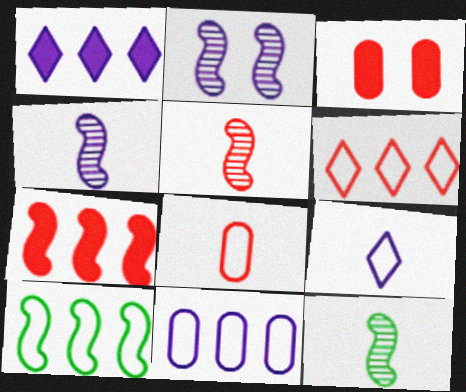[[3, 5, 6], 
[4, 5, 12], 
[6, 10, 11]]